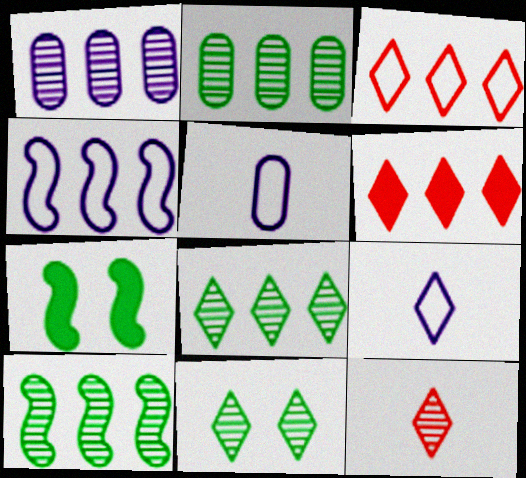[[2, 4, 6], 
[2, 8, 10], 
[6, 9, 11]]